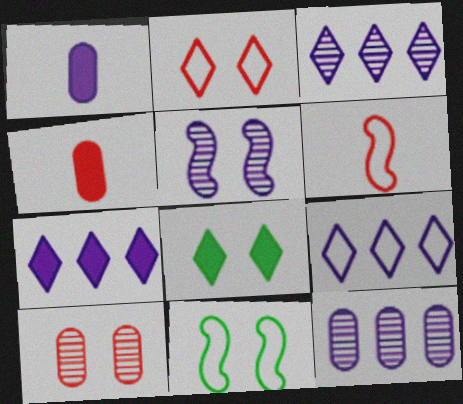[[1, 5, 9], 
[3, 4, 11], 
[3, 7, 9], 
[6, 8, 12]]